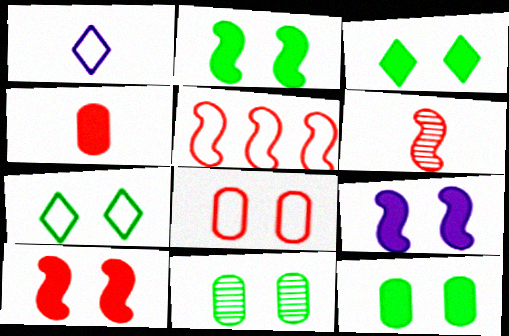[[2, 3, 12], 
[2, 7, 11], 
[2, 9, 10], 
[5, 6, 10]]